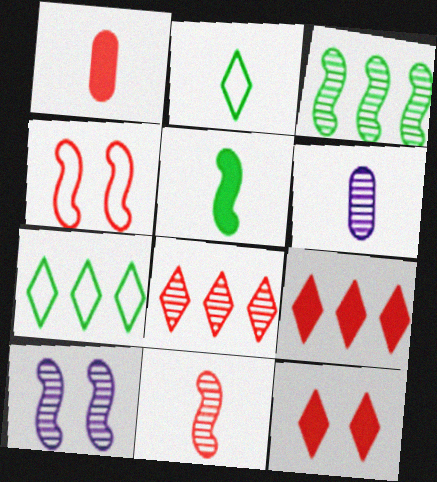[[1, 4, 8], 
[1, 7, 10], 
[3, 10, 11]]